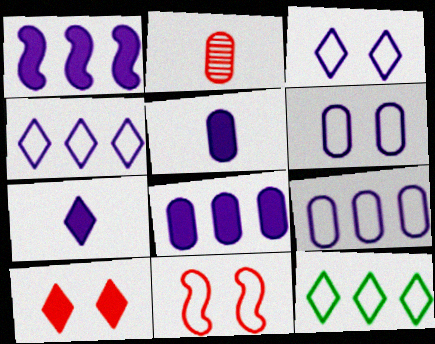[]